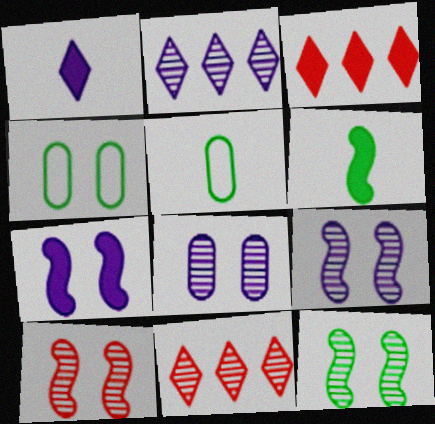[[3, 5, 9], 
[5, 7, 11], 
[9, 10, 12]]